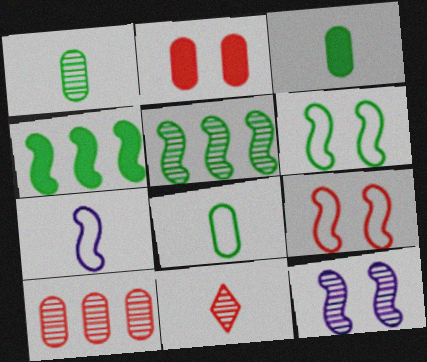[[1, 3, 8], 
[3, 7, 11]]